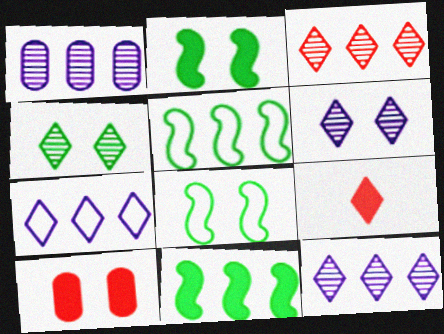[[1, 8, 9], 
[4, 7, 9], 
[6, 8, 10]]